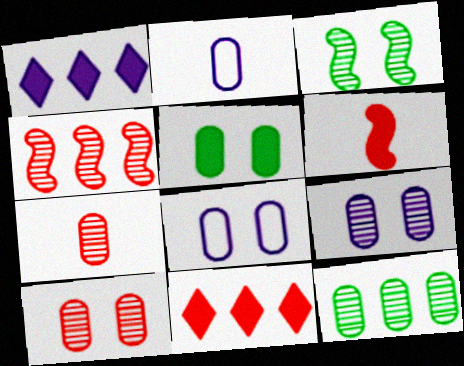[[1, 5, 6], 
[2, 3, 11], 
[5, 8, 10], 
[7, 9, 12]]